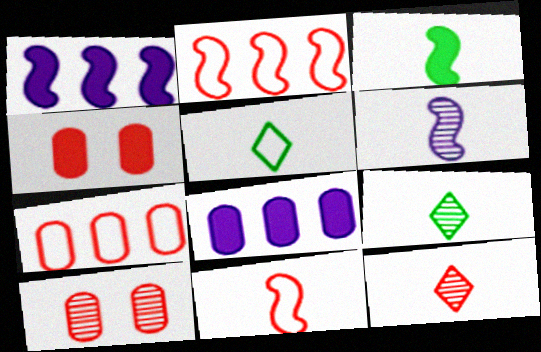[[1, 5, 10], 
[2, 4, 12], 
[3, 6, 11]]